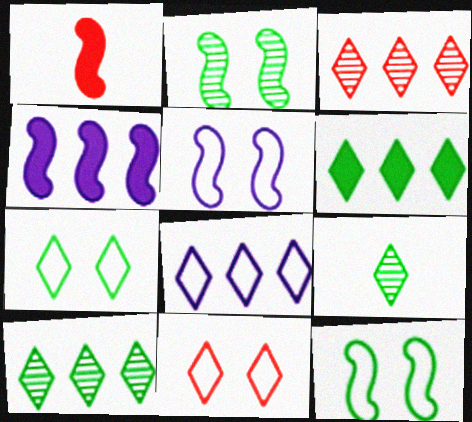[[3, 6, 8], 
[6, 7, 9]]